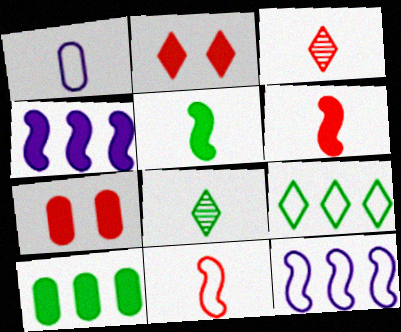[[1, 3, 5], 
[1, 6, 8], 
[7, 8, 12]]